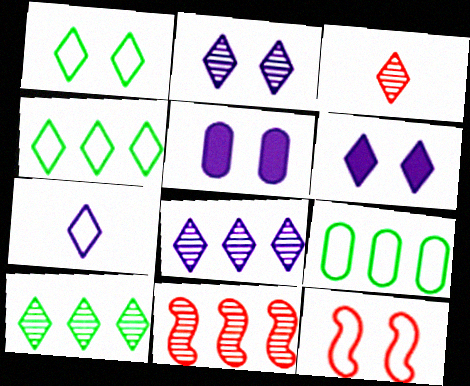[[2, 3, 10], 
[3, 4, 6], 
[6, 7, 8], 
[7, 9, 12]]